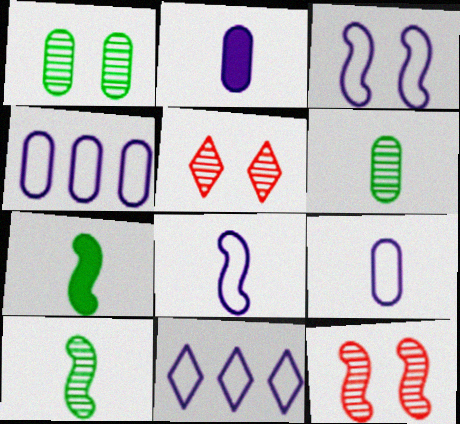[[3, 9, 11], 
[4, 5, 7]]